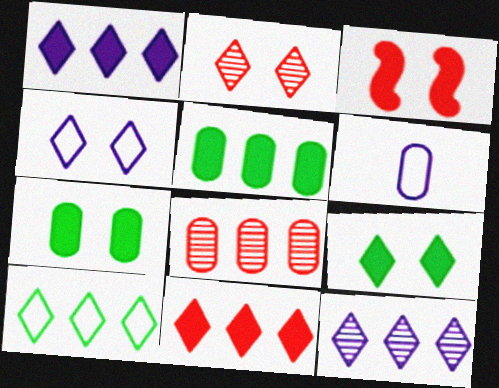[[2, 4, 9], 
[6, 7, 8], 
[10, 11, 12]]